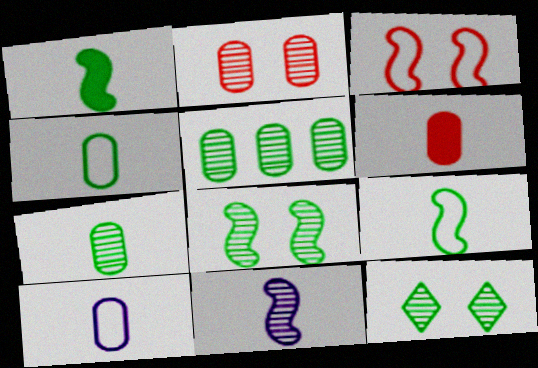[[6, 7, 10]]